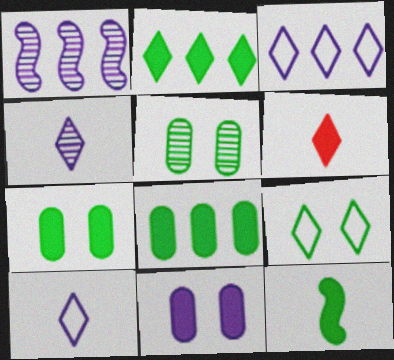[[1, 10, 11], 
[2, 7, 12]]